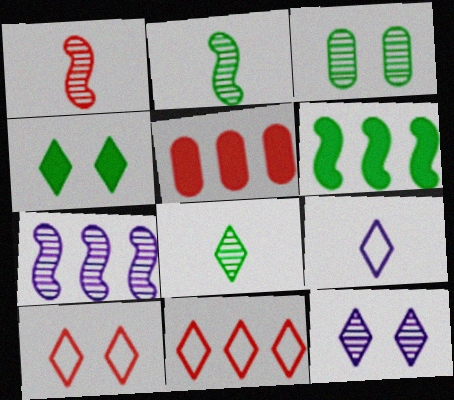[[1, 5, 10], 
[4, 10, 12]]